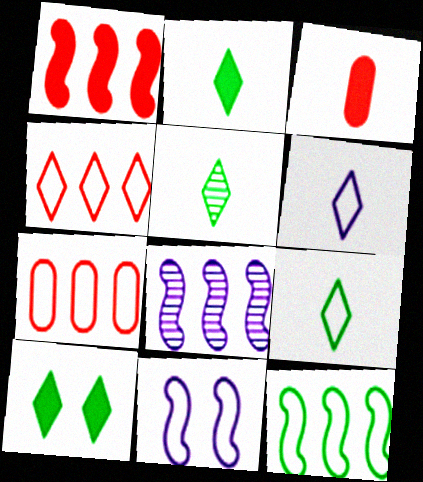[[1, 8, 12], 
[2, 5, 9], 
[7, 9, 11]]